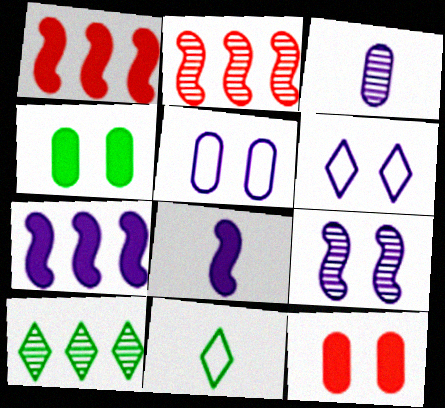[[3, 6, 7]]